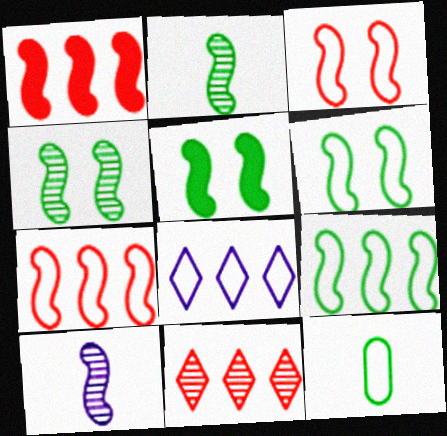[[1, 6, 10], 
[2, 5, 9], 
[3, 8, 12], 
[4, 5, 6], 
[5, 7, 10]]